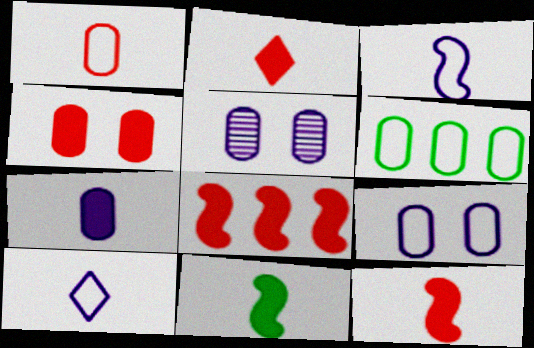[[1, 6, 9], 
[2, 4, 8], 
[2, 7, 11]]